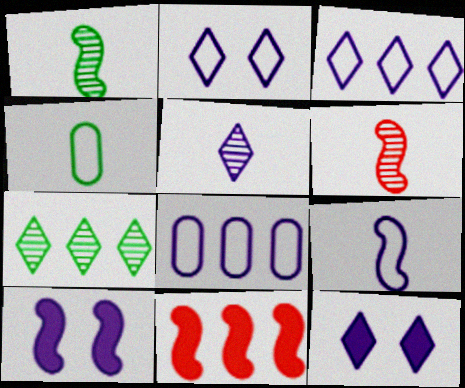[[2, 8, 9], 
[3, 5, 12], 
[5, 8, 10], 
[7, 8, 11]]